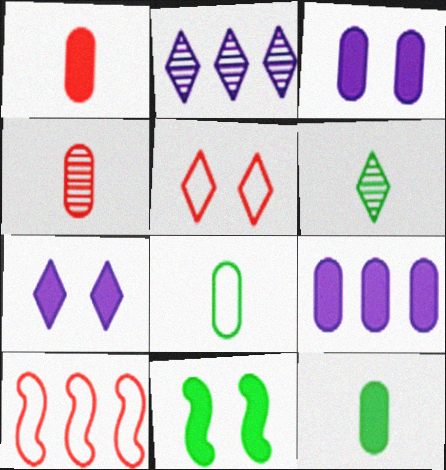[[3, 6, 10]]